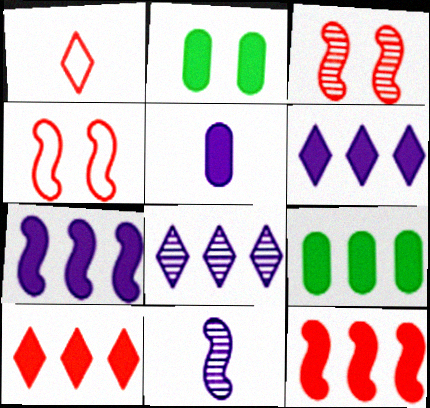[[6, 9, 12], 
[7, 9, 10]]